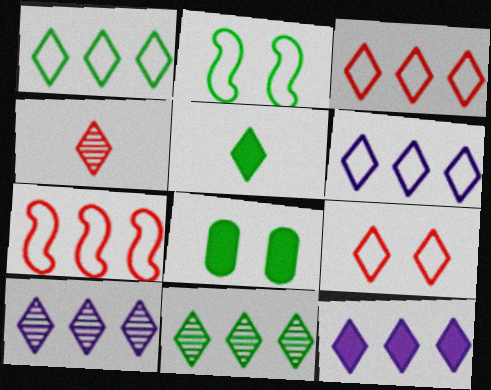[[1, 3, 6], 
[3, 11, 12], 
[5, 9, 10], 
[6, 10, 12]]